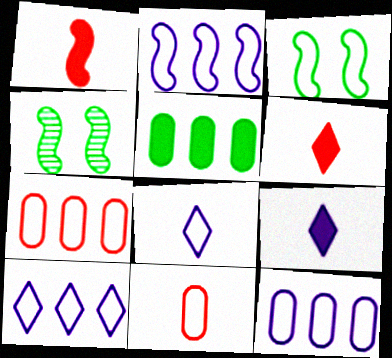[[1, 2, 4], 
[2, 10, 12], 
[3, 7, 8], 
[3, 10, 11], 
[4, 6, 12], 
[4, 7, 9]]